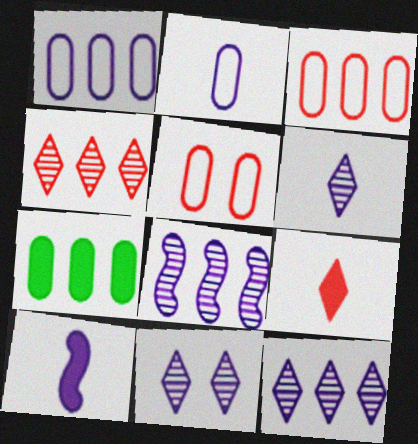[[1, 10, 11], 
[2, 6, 10], 
[6, 11, 12]]